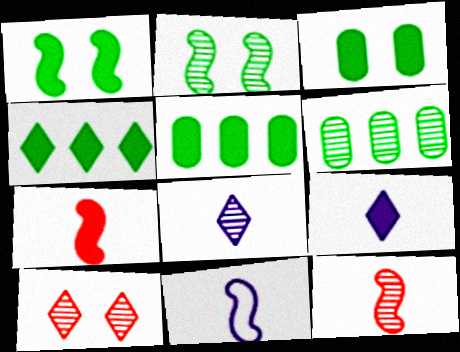[[5, 10, 11]]